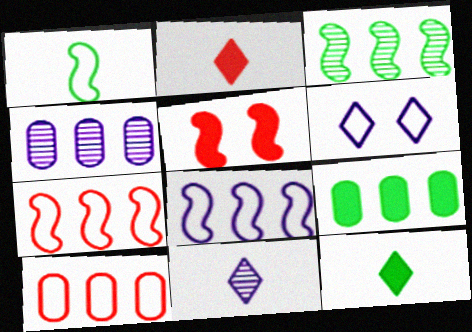[[1, 6, 10], 
[4, 9, 10]]